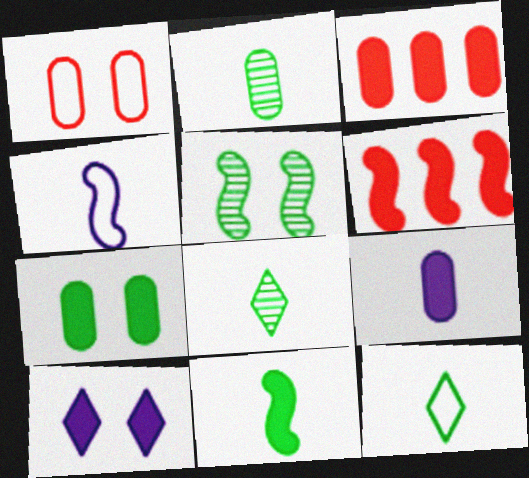[[1, 5, 10], 
[2, 11, 12], 
[3, 7, 9], 
[3, 10, 11], 
[4, 5, 6]]